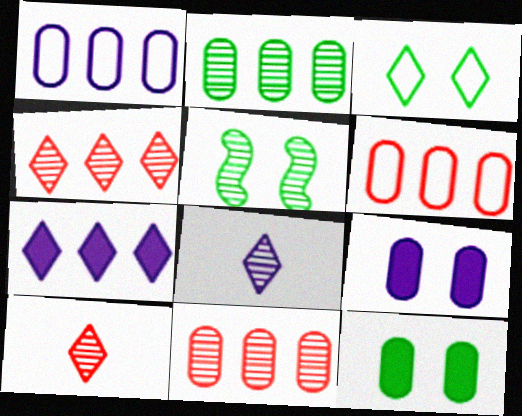[[3, 5, 12], 
[3, 7, 10], 
[5, 8, 11]]